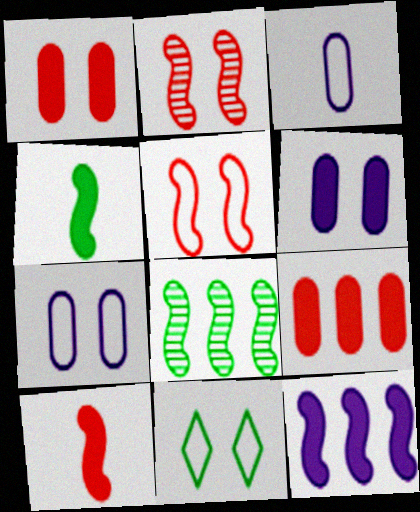[[2, 6, 11], 
[5, 7, 11]]